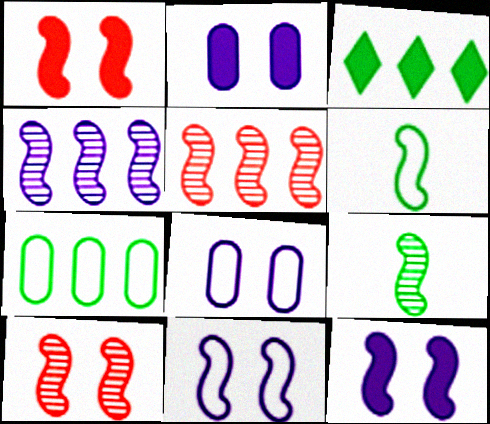[[1, 4, 6], 
[4, 9, 10], 
[5, 6, 12]]